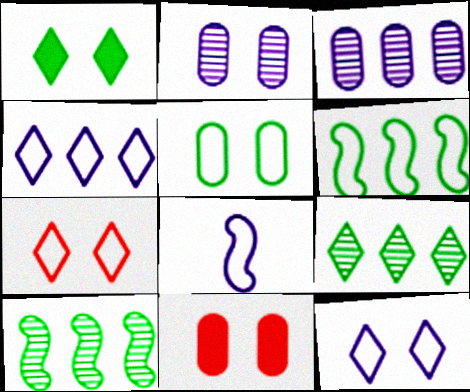[[2, 5, 11], 
[8, 9, 11]]